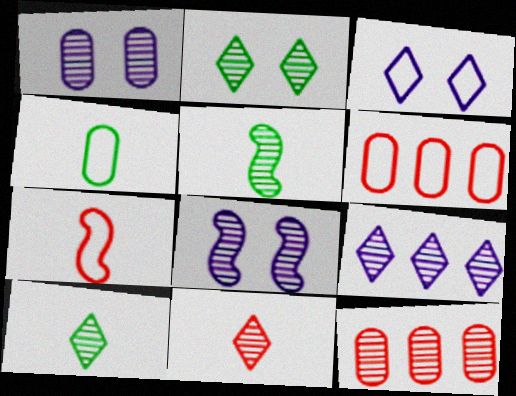[[2, 9, 11], 
[8, 10, 12]]